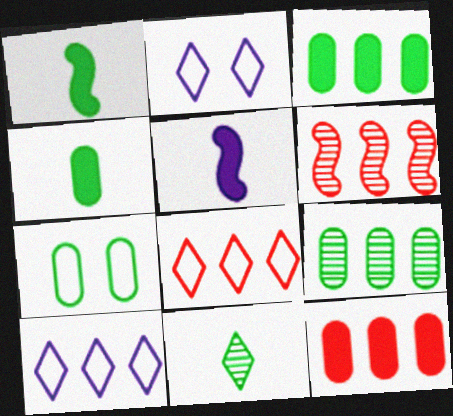[[2, 4, 6], 
[3, 6, 10], 
[4, 7, 9], 
[6, 8, 12]]